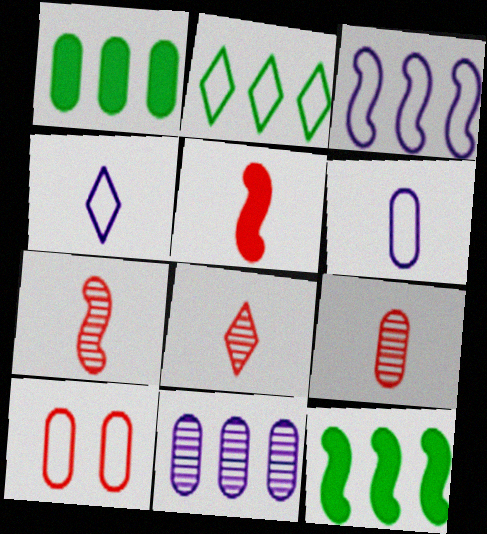[[7, 8, 9]]